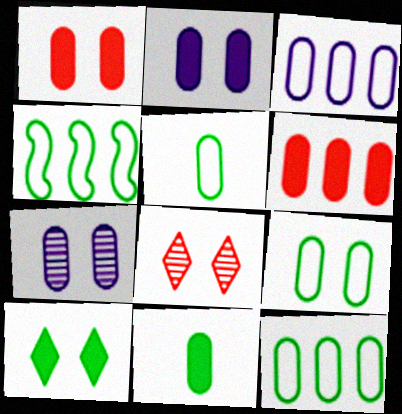[[1, 7, 9], 
[2, 6, 11], 
[5, 6, 7], 
[5, 9, 12]]